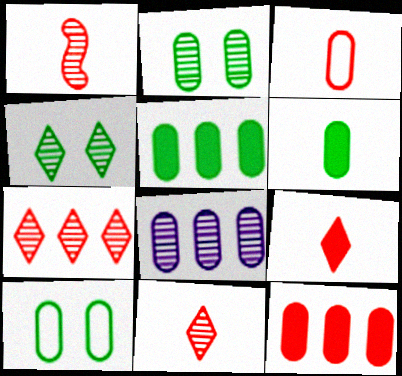[[1, 3, 9], 
[1, 4, 8]]